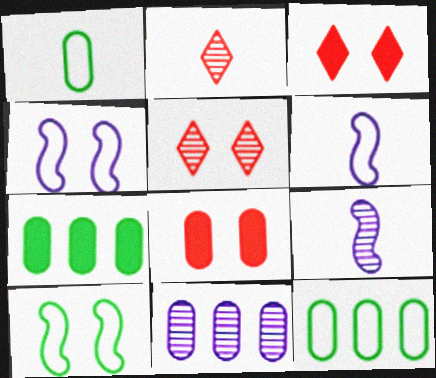[[1, 8, 11], 
[2, 4, 7], 
[3, 9, 12], 
[5, 6, 7]]